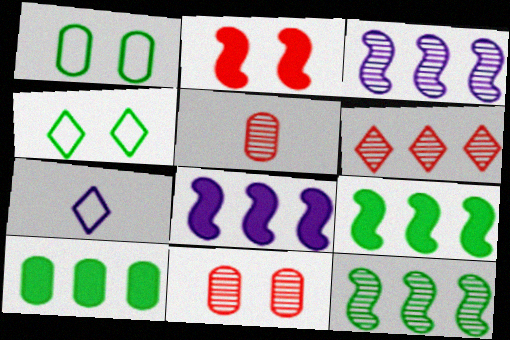[[4, 5, 8], 
[7, 9, 11]]